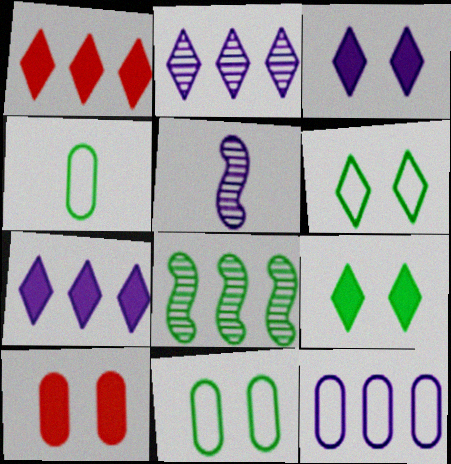[[1, 5, 11], 
[1, 8, 12], 
[3, 5, 12], 
[4, 8, 9]]